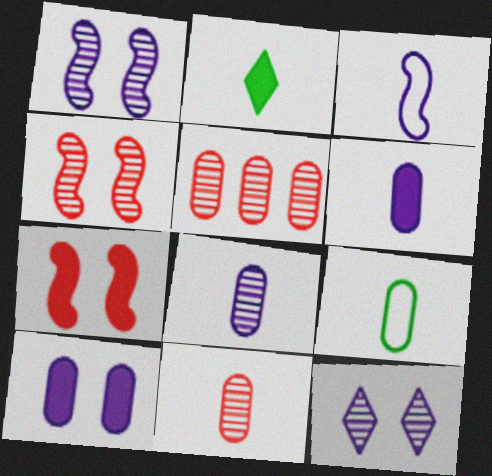[[2, 3, 11], 
[5, 9, 10], 
[6, 9, 11]]